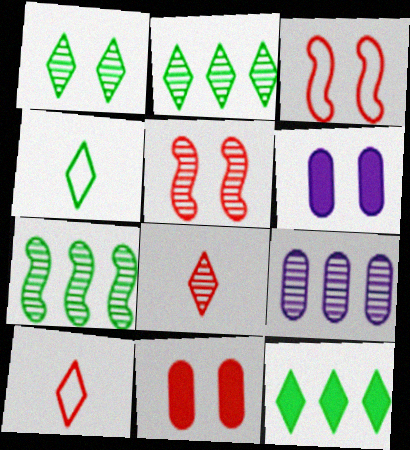[[1, 3, 6], 
[1, 4, 12], 
[6, 7, 10]]